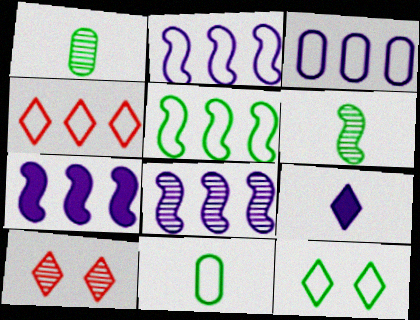[[1, 8, 10], 
[2, 7, 8], 
[3, 4, 5], 
[5, 11, 12], 
[7, 10, 11]]